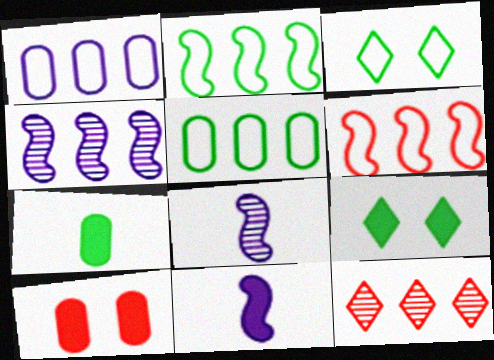[]